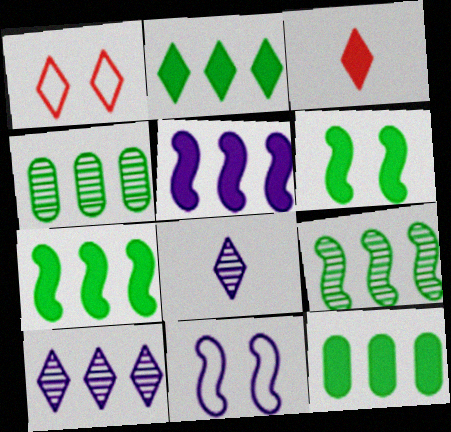[[1, 2, 8], 
[2, 7, 12], 
[3, 4, 11]]